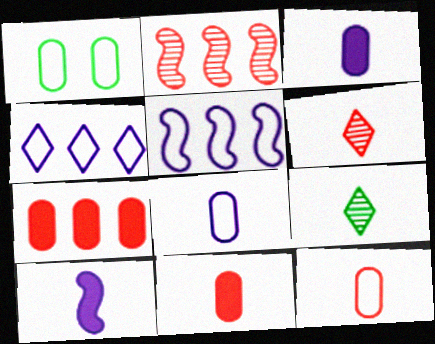[[9, 10, 12]]